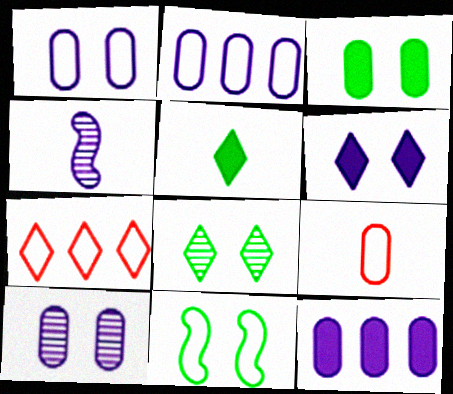[[2, 4, 6], 
[3, 4, 7], 
[3, 8, 11], 
[4, 5, 9]]